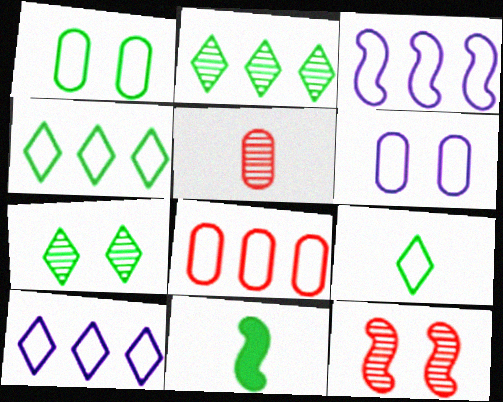[[1, 2, 11], 
[3, 4, 8], 
[3, 11, 12]]